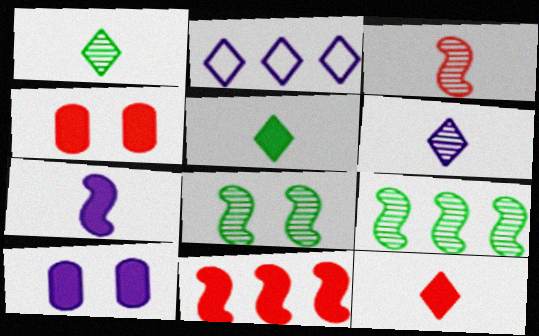[[4, 11, 12], 
[5, 10, 11]]